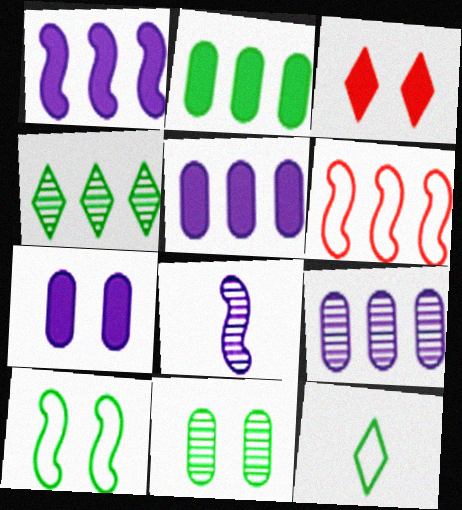[[4, 5, 6]]